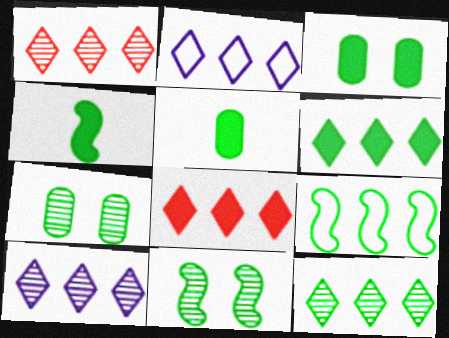[[1, 2, 6], 
[1, 10, 12], 
[2, 8, 12], 
[3, 4, 6], 
[4, 9, 11]]